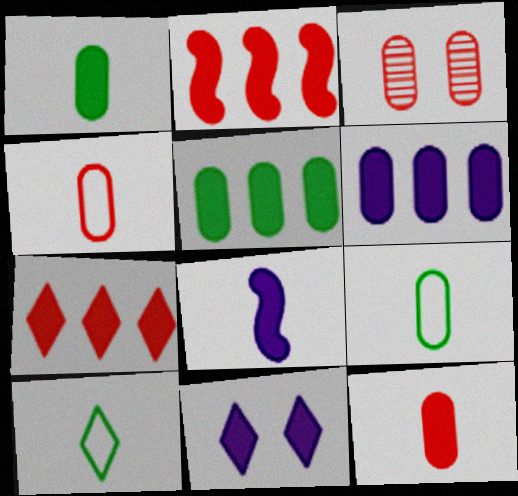[[1, 2, 11], 
[3, 6, 9], 
[6, 8, 11]]